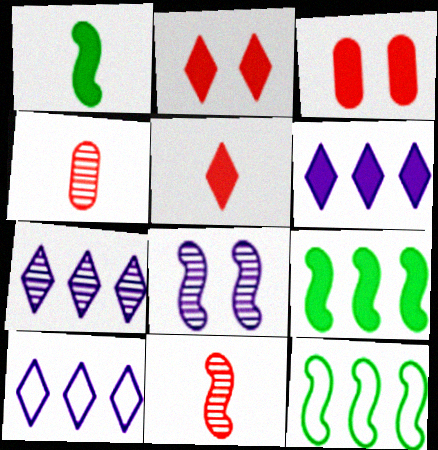[[1, 3, 6], 
[6, 7, 10]]